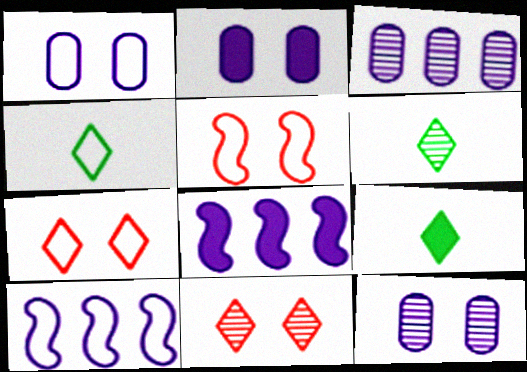[[1, 2, 12], 
[3, 5, 9], 
[4, 6, 9]]